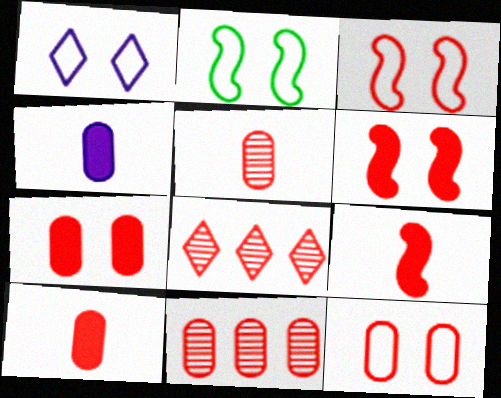[[1, 2, 12], 
[2, 4, 8], 
[3, 8, 10], 
[8, 9, 12], 
[10, 11, 12]]